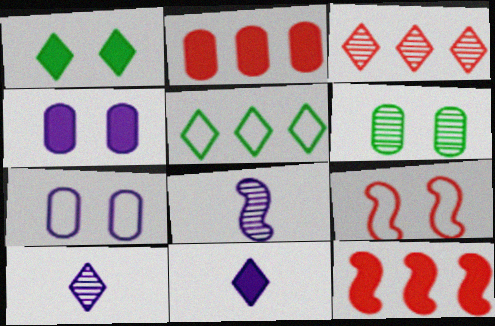[[3, 6, 8]]